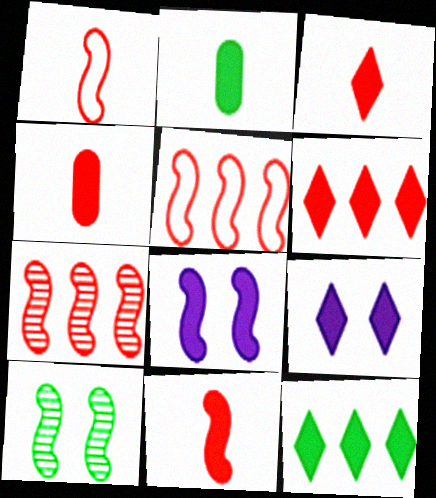[[2, 6, 8], 
[3, 4, 11], 
[3, 9, 12], 
[4, 8, 12]]